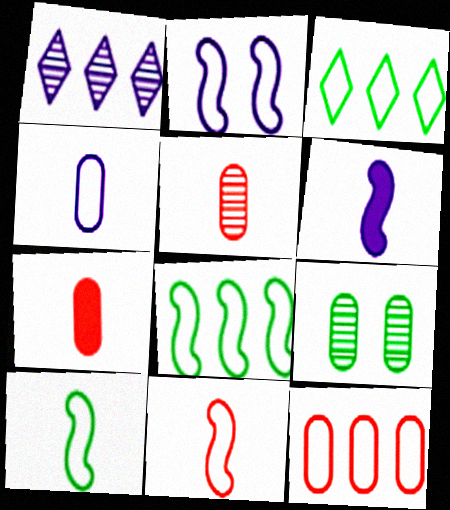[[2, 8, 11]]